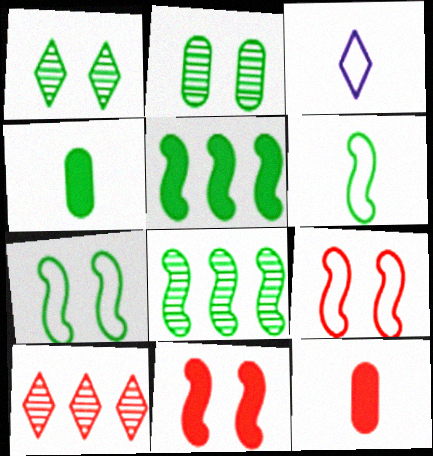[[9, 10, 12]]